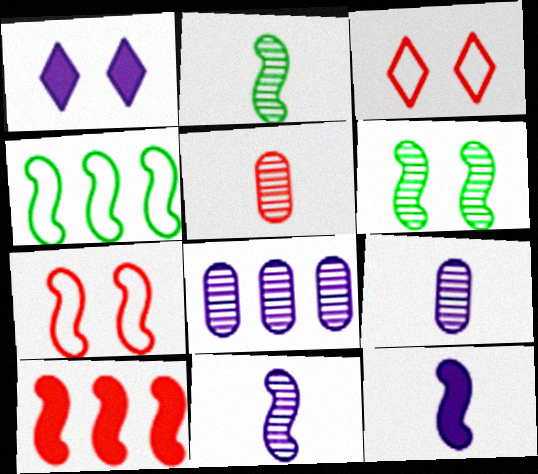[[1, 4, 5], 
[3, 5, 10]]